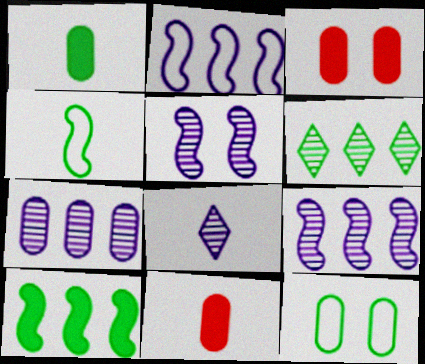[[4, 8, 11], 
[5, 7, 8], 
[7, 11, 12]]